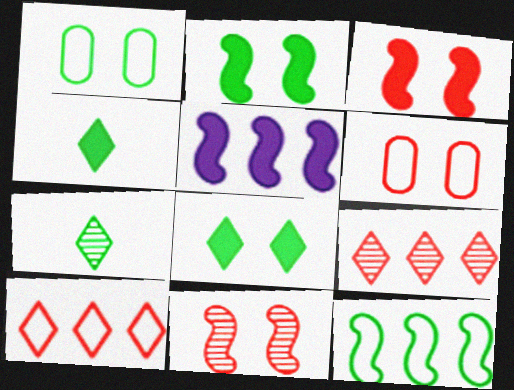[[5, 6, 7]]